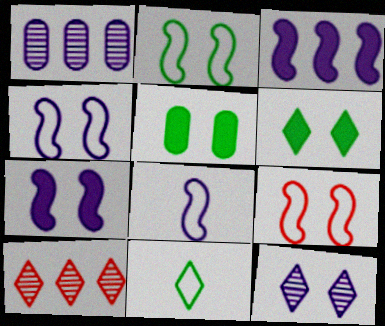[[2, 4, 9], 
[5, 8, 10], 
[5, 9, 12]]